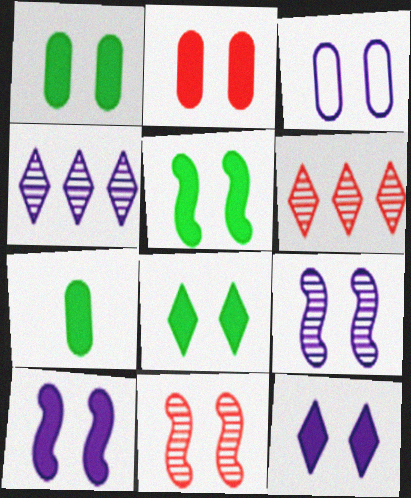[[1, 5, 8], 
[2, 5, 12], 
[2, 8, 10], 
[3, 8, 11], 
[3, 9, 12]]